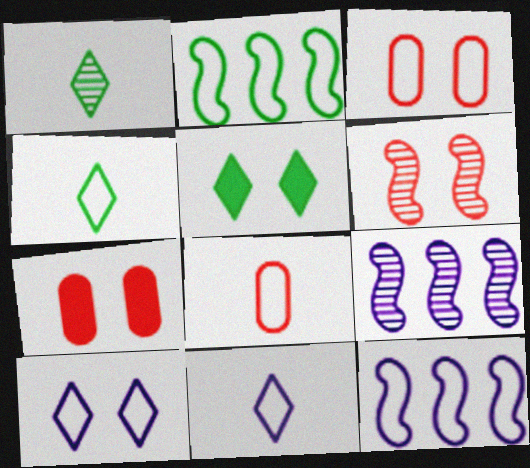[[1, 7, 12], 
[2, 3, 11], 
[2, 8, 10], 
[3, 4, 12], 
[4, 7, 9], 
[5, 8, 9]]